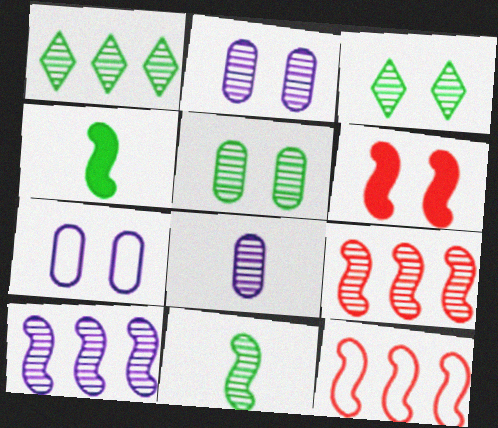[[1, 5, 11], 
[3, 6, 7], 
[3, 8, 9]]